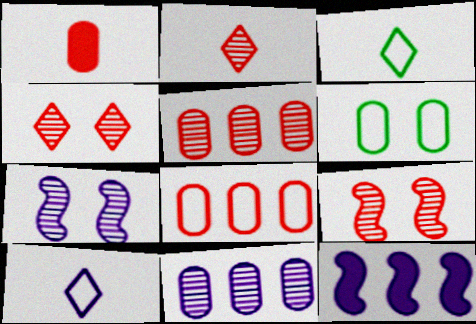[[1, 6, 11], 
[2, 5, 9], 
[2, 6, 12]]